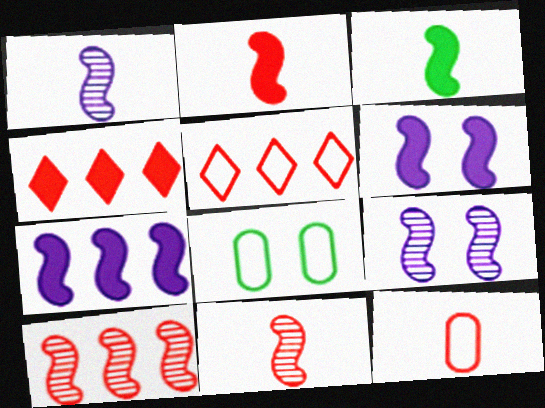[[1, 4, 8]]